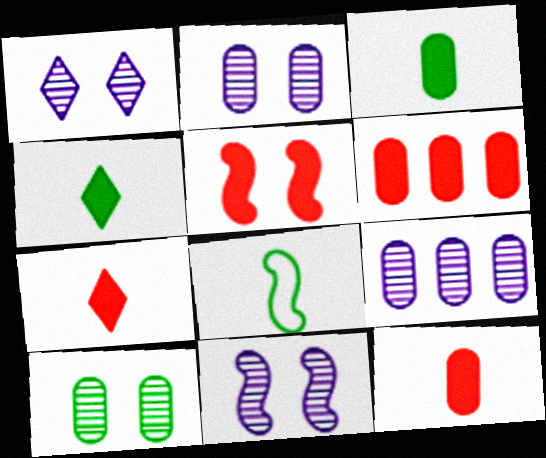[[1, 2, 11], 
[1, 6, 8], 
[5, 6, 7]]